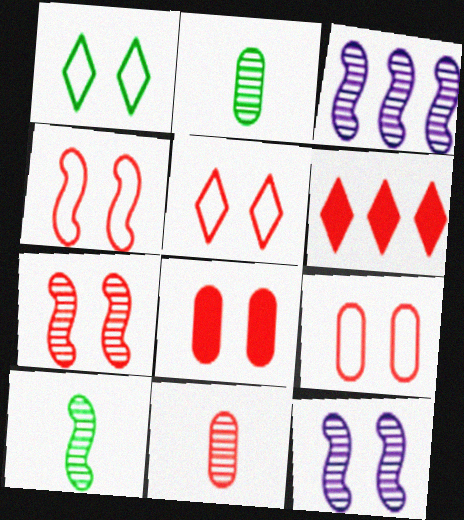[[1, 8, 12], 
[3, 7, 10], 
[4, 5, 9], 
[4, 6, 11], 
[5, 7, 8]]